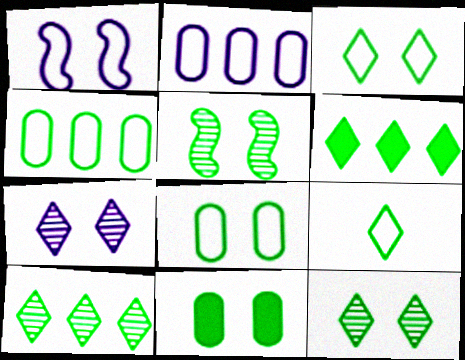[[3, 5, 11], 
[6, 9, 12]]